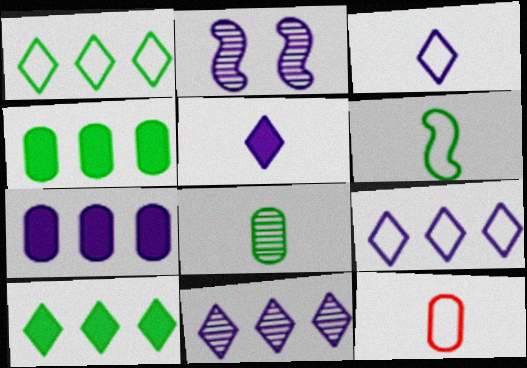[[2, 3, 7], 
[2, 10, 12], 
[3, 6, 12]]